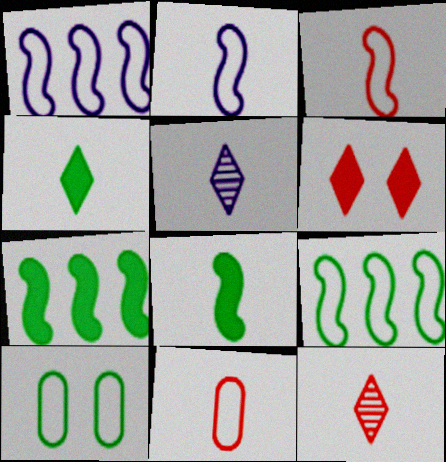[[5, 8, 11]]